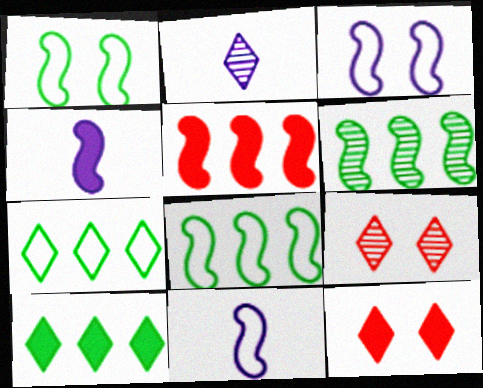[[2, 7, 12]]